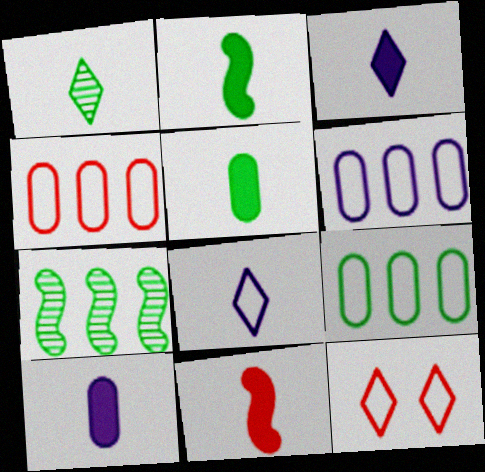[[3, 5, 11], 
[4, 6, 9], 
[7, 10, 12]]